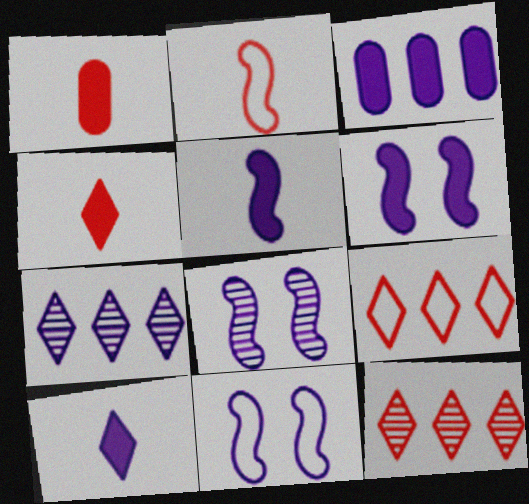[[3, 6, 10], 
[6, 8, 11]]